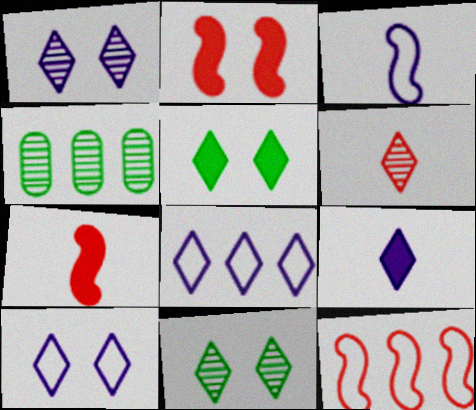[[1, 8, 9], 
[4, 7, 10], 
[5, 6, 8]]